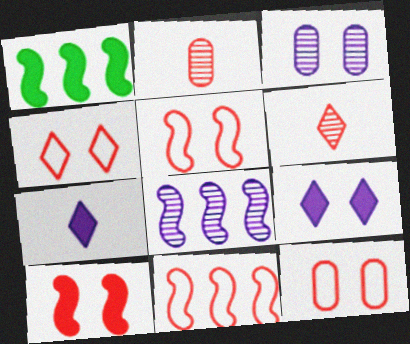[[1, 8, 11], 
[4, 5, 12]]